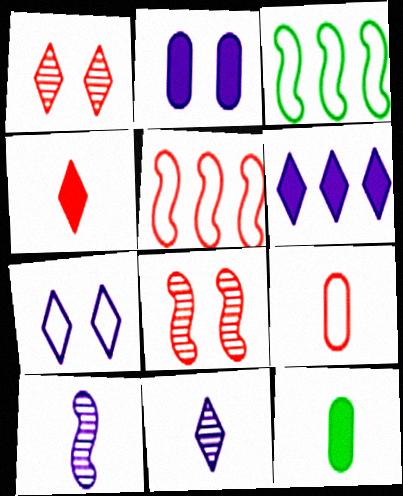[[3, 7, 9], 
[6, 7, 11]]